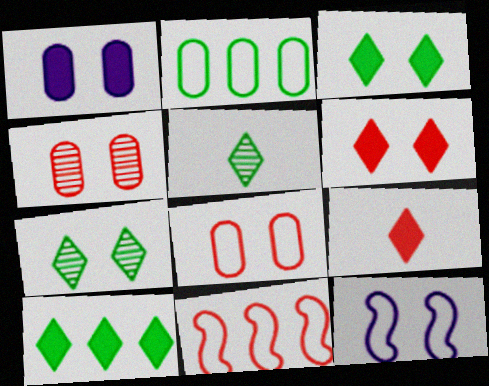[[1, 5, 11], 
[3, 4, 12], 
[4, 9, 11]]